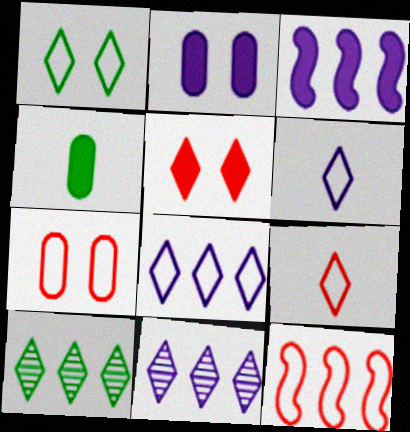[[1, 8, 9], 
[3, 4, 5], 
[5, 6, 10], 
[7, 9, 12]]